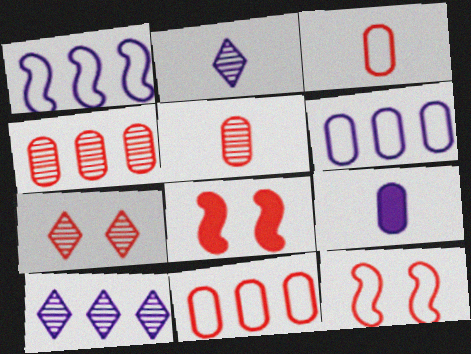[]